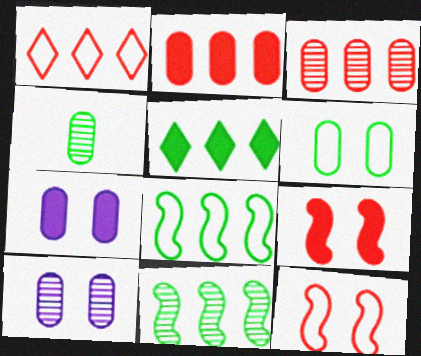[[3, 4, 10]]